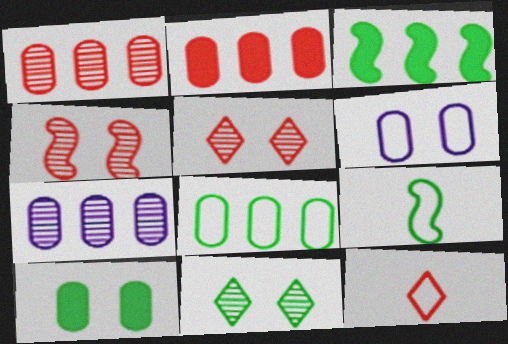[[2, 4, 12], 
[2, 7, 8]]